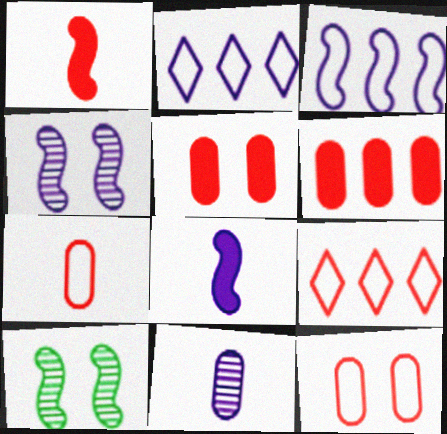[[1, 3, 10], 
[3, 4, 8]]